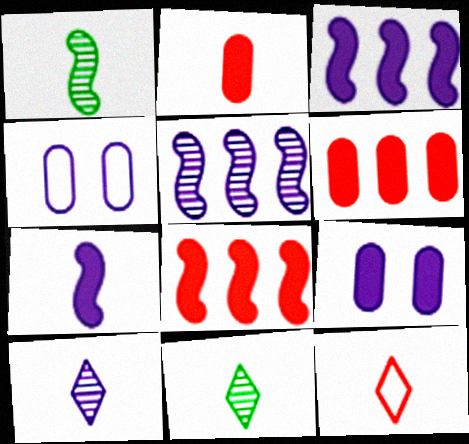[[3, 4, 10], 
[4, 8, 11]]